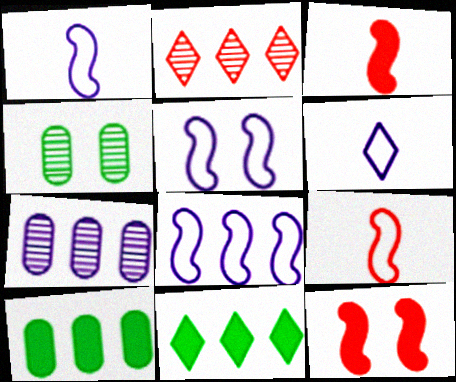[[1, 5, 8], 
[2, 8, 10]]